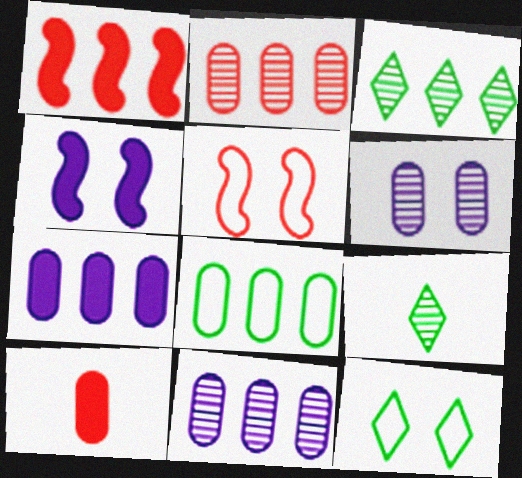[[2, 7, 8], 
[5, 7, 9], 
[6, 8, 10]]